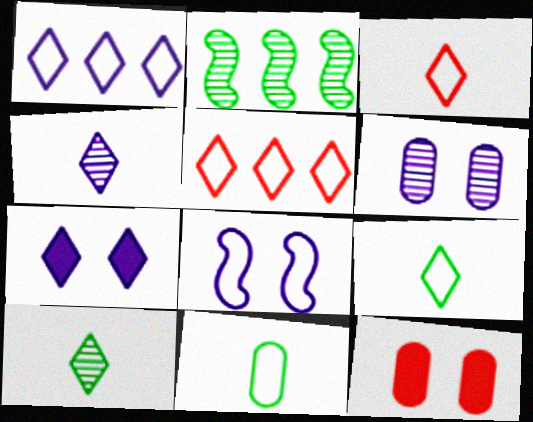[[1, 4, 7], 
[5, 7, 10], 
[5, 8, 11], 
[6, 7, 8]]